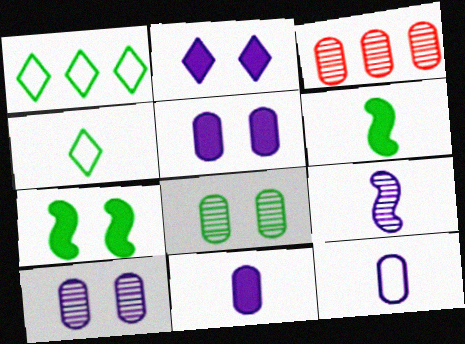[[1, 6, 8]]